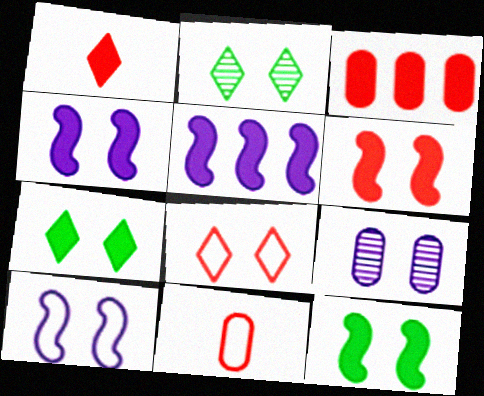[[1, 3, 6], 
[2, 5, 11], 
[4, 6, 12], 
[8, 9, 12]]